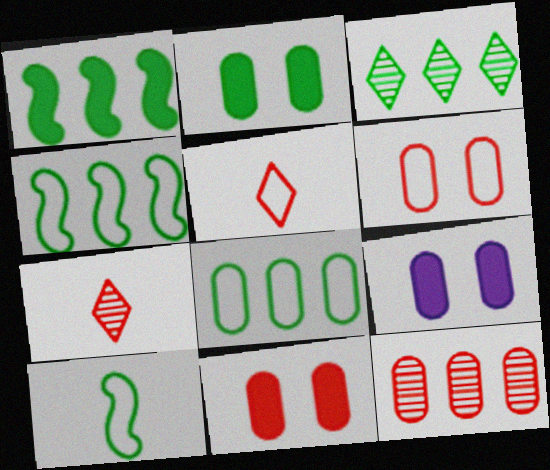[[1, 3, 8], 
[2, 3, 10], 
[2, 9, 11], 
[4, 7, 9]]